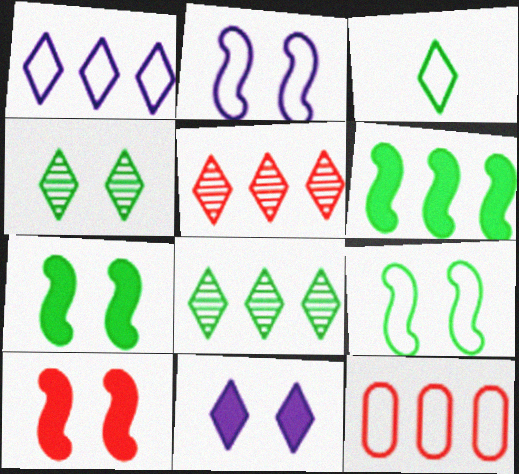[[2, 3, 12], 
[3, 5, 11]]